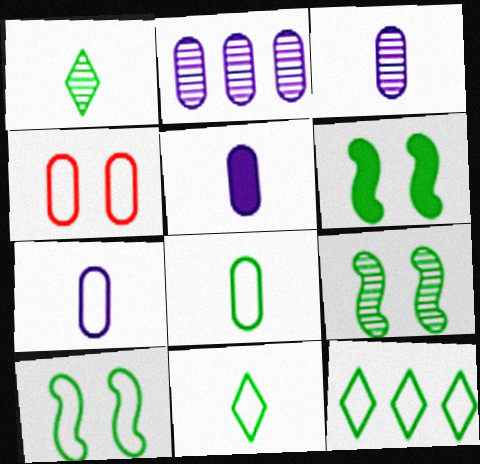[[3, 5, 7], 
[6, 9, 10], 
[8, 10, 12]]